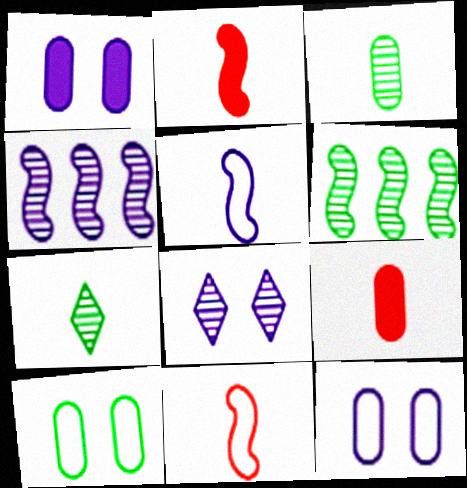[[5, 7, 9]]